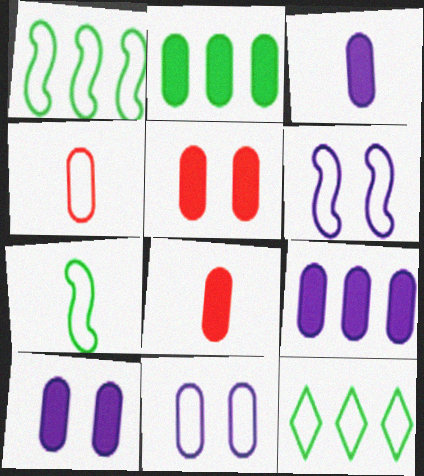[[2, 3, 5], 
[2, 8, 10], 
[3, 9, 10], 
[4, 6, 12]]